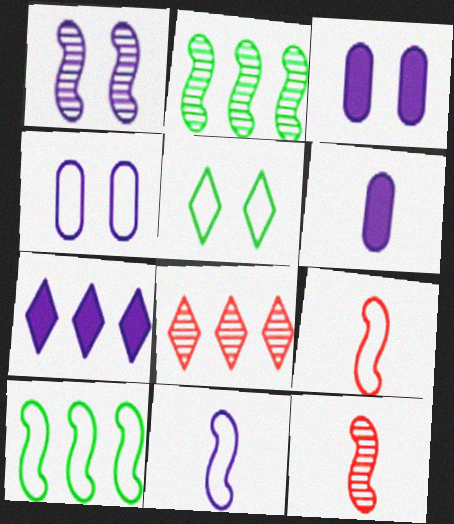[[1, 2, 12]]